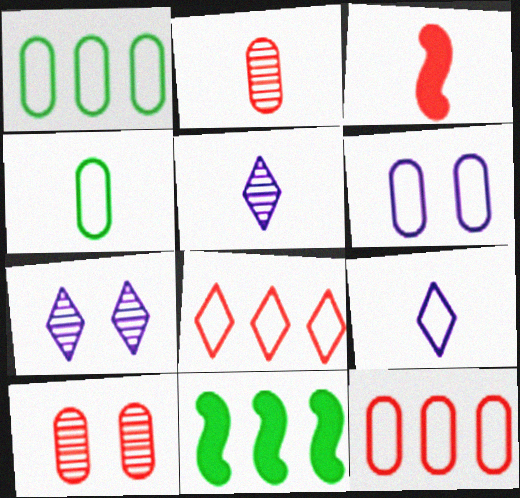[[1, 3, 7], 
[3, 4, 5], 
[3, 8, 10], 
[4, 6, 12], 
[9, 10, 11]]